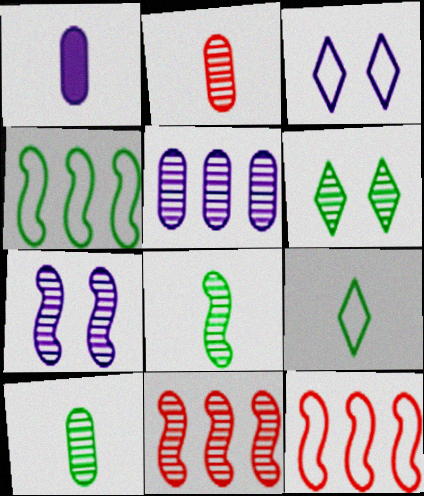[[1, 6, 12], 
[7, 8, 11]]